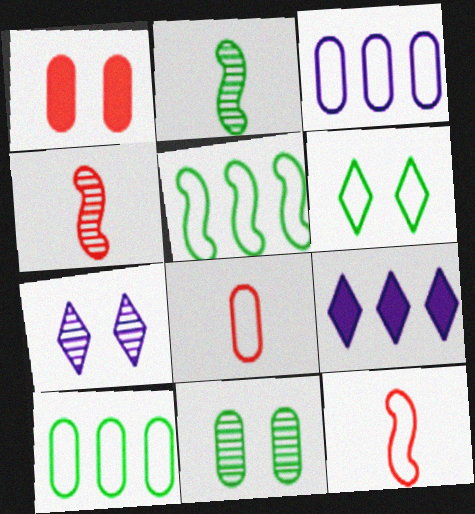[[3, 6, 12], 
[9, 11, 12]]